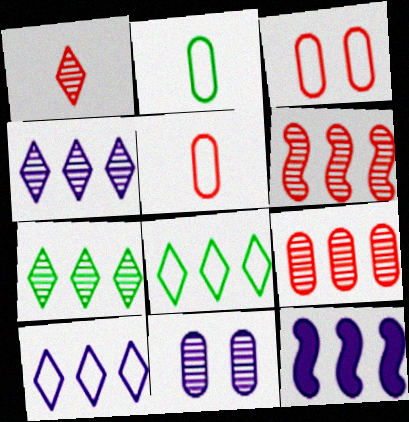[[8, 9, 12]]